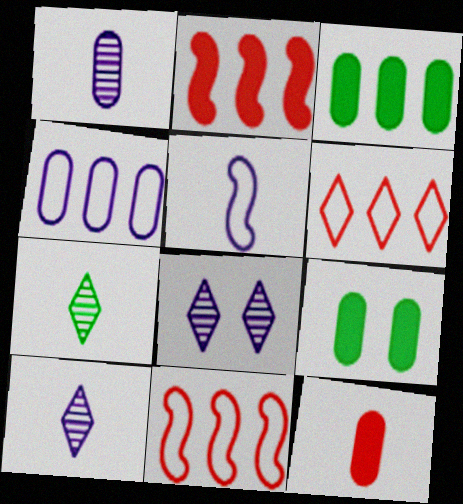[[5, 7, 12], 
[9, 10, 11]]